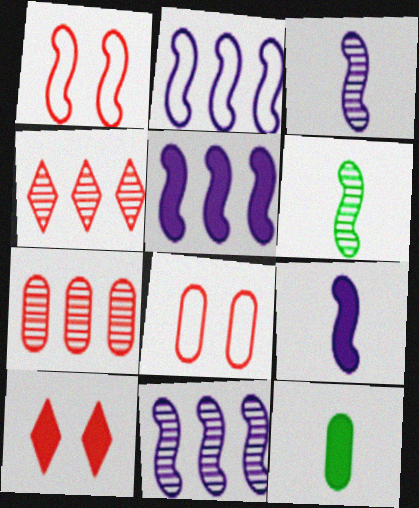[[1, 5, 6], 
[2, 5, 11], 
[5, 10, 12]]